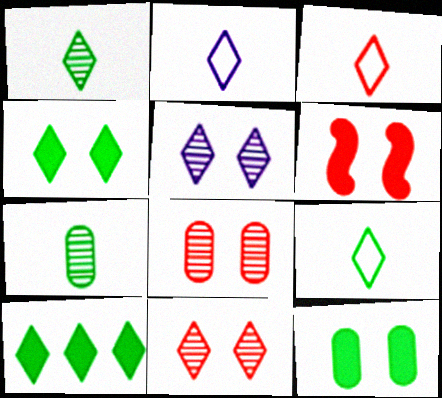[[2, 3, 9], 
[2, 10, 11], 
[3, 5, 10]]